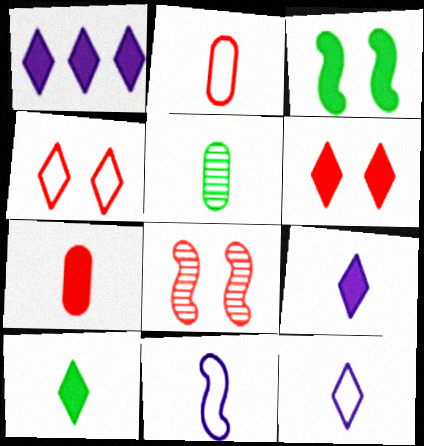[[1, 3, 7], 
[1, 6, 10]]